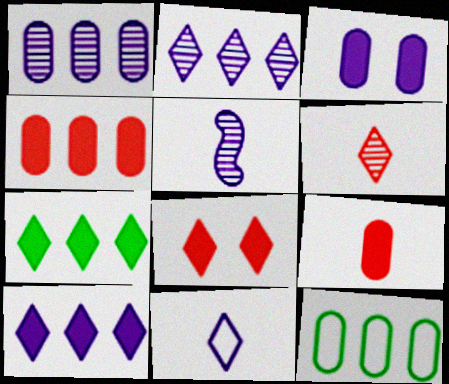[[1, 4, 12], 
[5, 8, 12]]